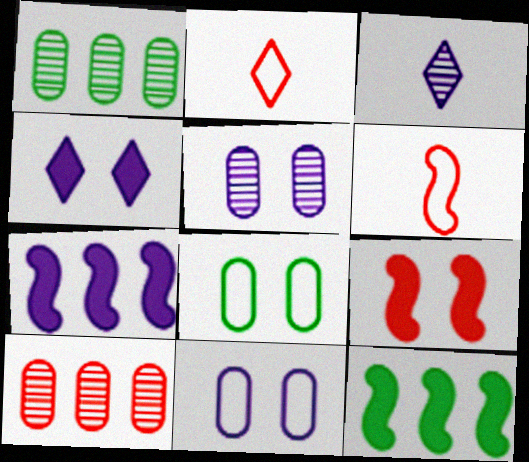[[1, 4, 6], 
[2, 5, 12], 
[2, 9, 10], 
[3, 7, 11]]